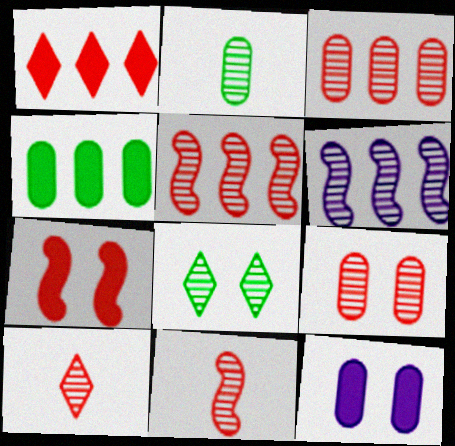[[5, 9, 10]]